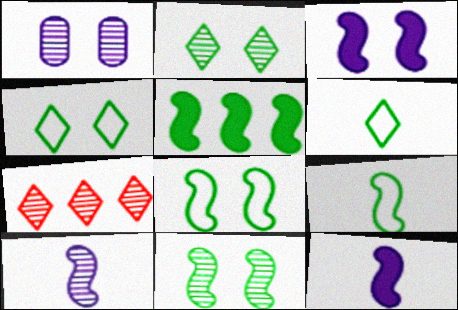[[5, 9, 11]]